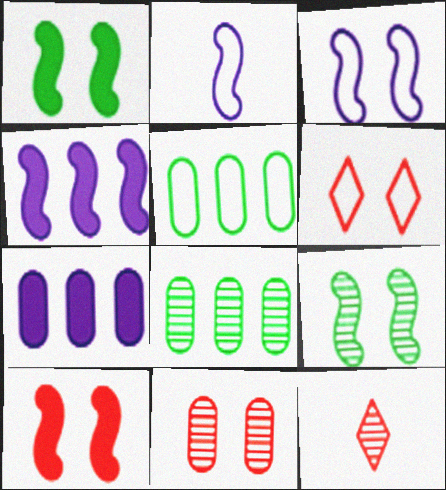[[2, 5, 6], 
[3, 9, 10], 
[6, 10, 11]]